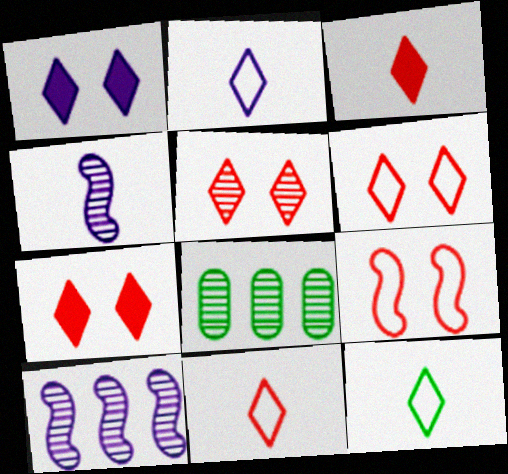[[2, 11, 12], 
[4, 5, 8], 
[5, 6, 7]]